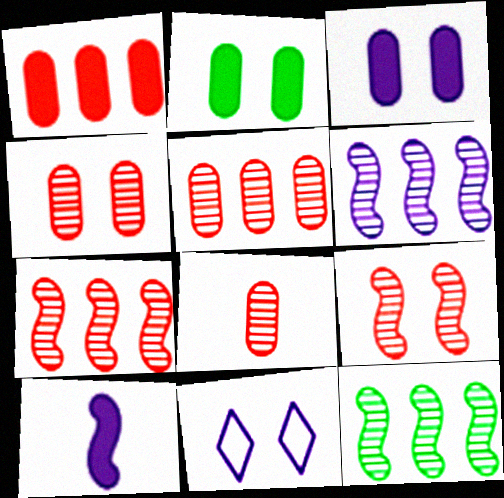[[2, 9, 11], 
[4, 5, 8], 
[6, 7, 12]]